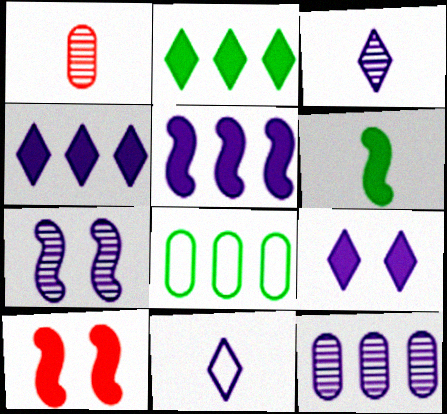[[1, 6, 11], 
[3, 7, 12], 
[3, 8, 10], 
[5, 6, 10]]